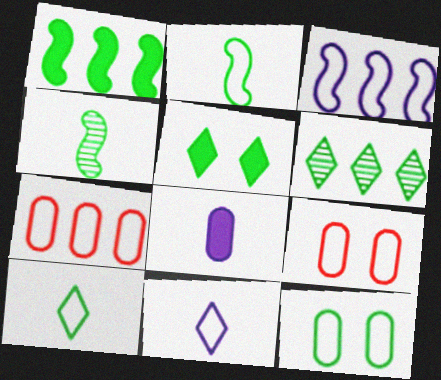[[3, 9, 10], 
[5, 6, 10]]